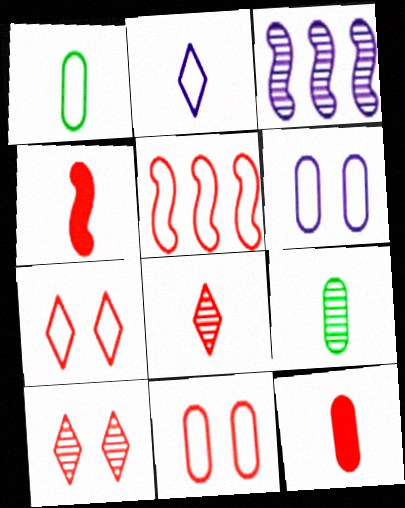[[2, 4, 9], 
[3, 9, 10], 
[5, 10, 12]]